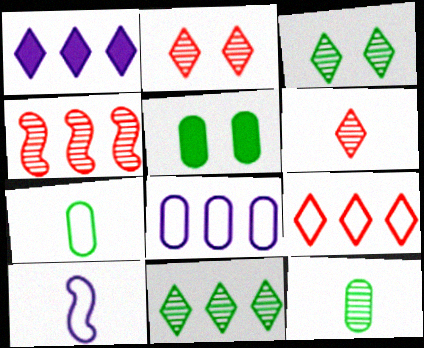[[1, 9, 11]]